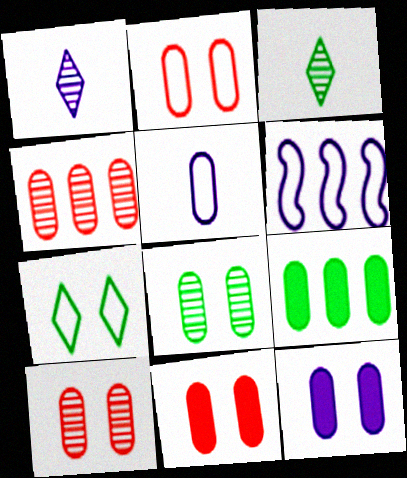[[1, 6, 12], 
[2, 8, 12], 
[2, 10, 11], 
[3, 6, 11], 
[5, 9, 10]]